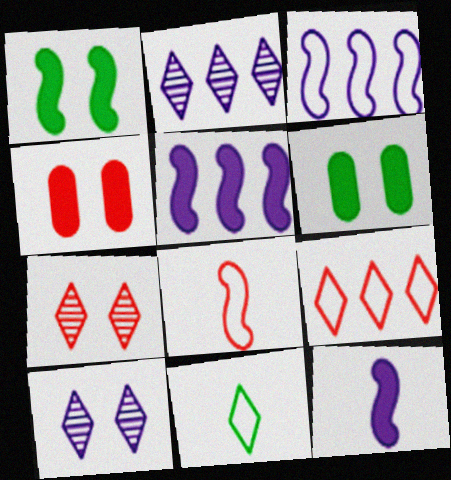[[2, 6, 8]]